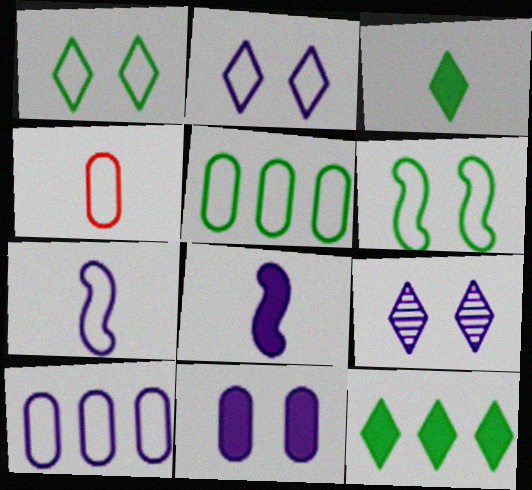[[2, 7, 10], 
[8, 9, 10]]